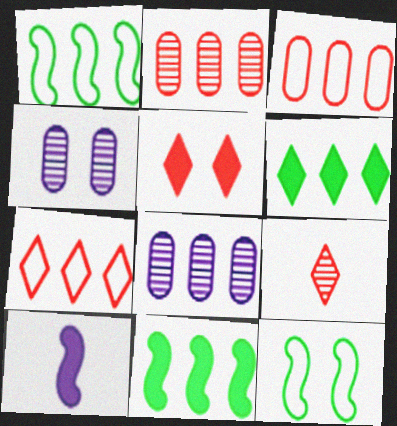[[4, 5, 12], 
[5, 7, 9], 
[7, 8, 11]]